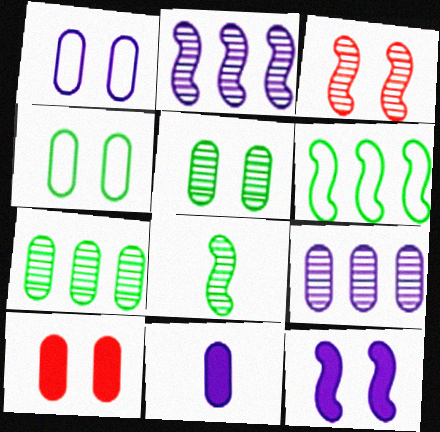[[1, 5, 10], 
[1, 9, 11], 
[2, 3, 8]]